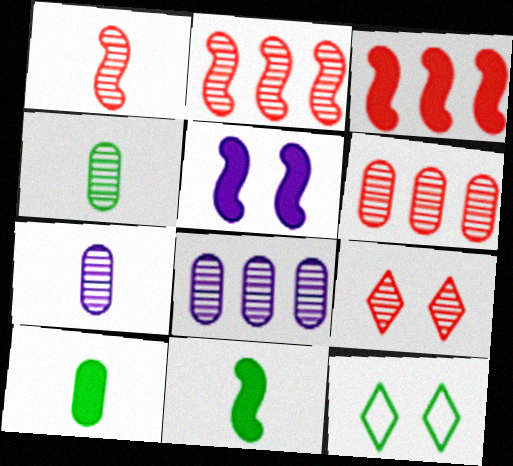[[1, 6, 9], 
[3, 5, 11], 
[3, 7, 12]]